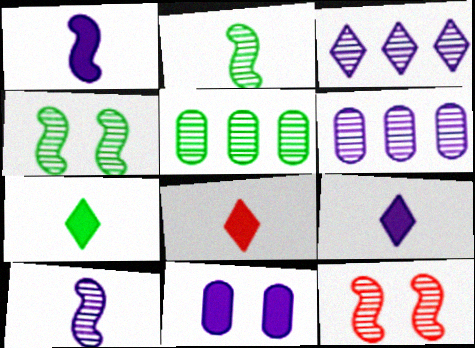[[7, 8, 9]]